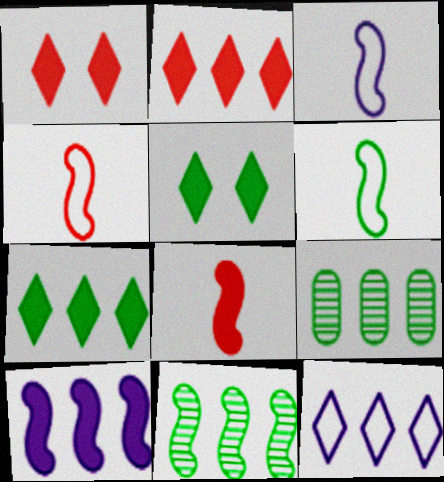[[1, 3, 9], 
[3, 4, 6], 
[5, 6, 9]]